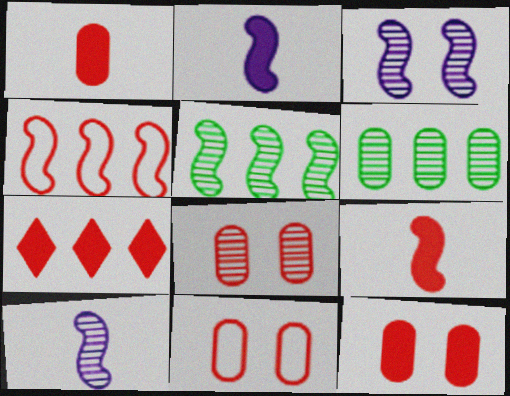[[7, 9, 12], 
[8, 11, 12]]